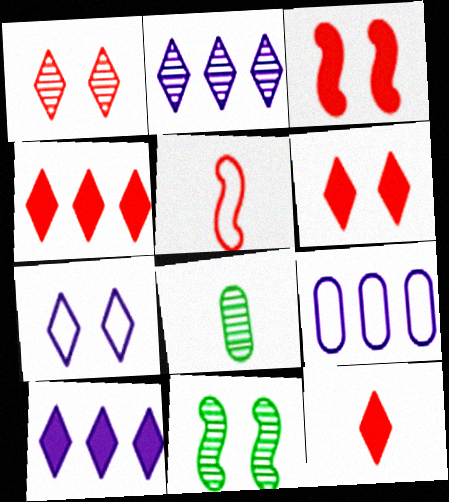[[4, 6, 12], 
[9, 11, 12]]